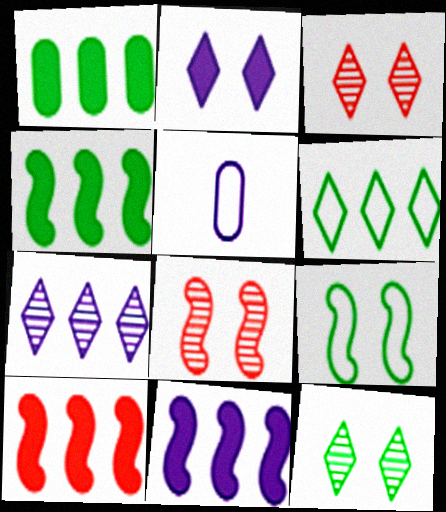[[3, 4, 5], 
[4, 10, 11], 
[5, 10, 12]]